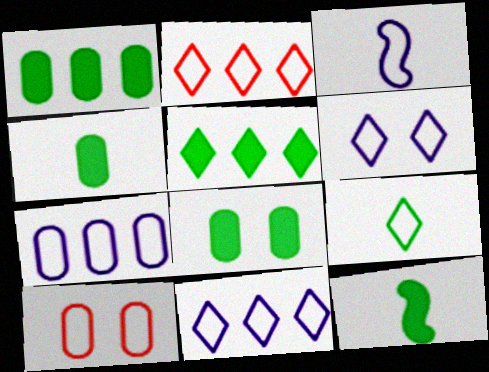[[1, 4, 8], 
[2, 6, 9], 
[3, 6, 7], 
[5, 8, 12]]